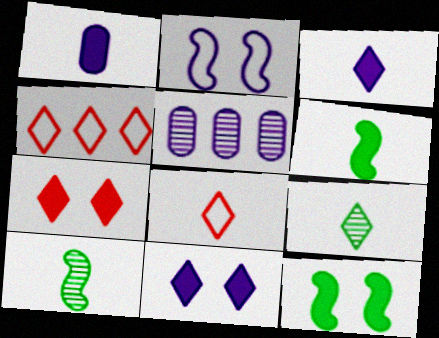[[1, 8, 10], 
[2, 3, 5], 
[3, 8, 9], 
[4, 9, 11], 
[5, 8, 12]]